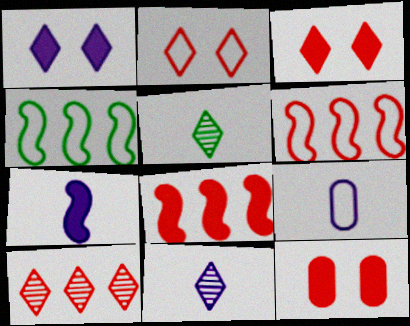[[2, 4, 9], 
[4, 11, 12], 
[7, 9, 11]]